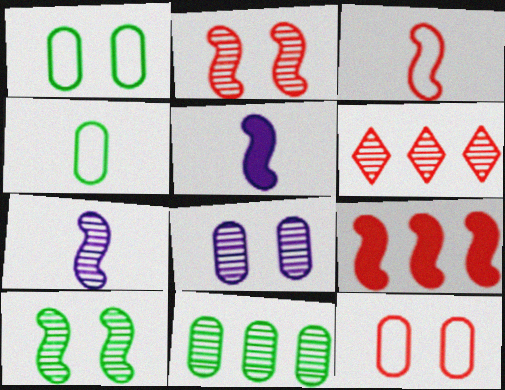[[1, 5, 6], 
[2, 3, 9]]